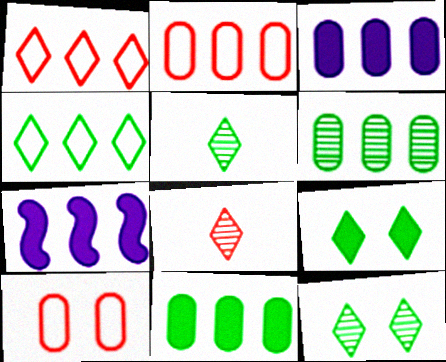[[1, 6, 7], 
[2, 3, 6], 
[4, 5, 9], 
[5, 7, 10]]